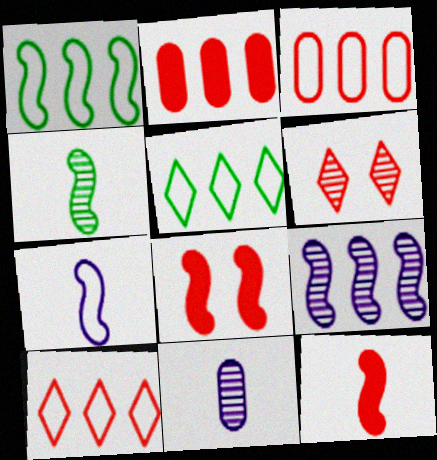[[2, 5, 9], 
[3, 6, 12], 
[4, 7, 12], 
[5, 8, 11]]